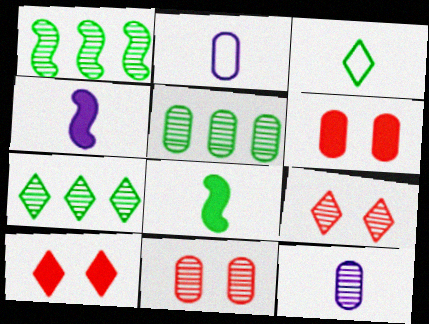[[1, 2, 10], 
[1, 5, 7], 
[1, 9, 12], 
[2, 5, 6], 
[5, 11, 12]]